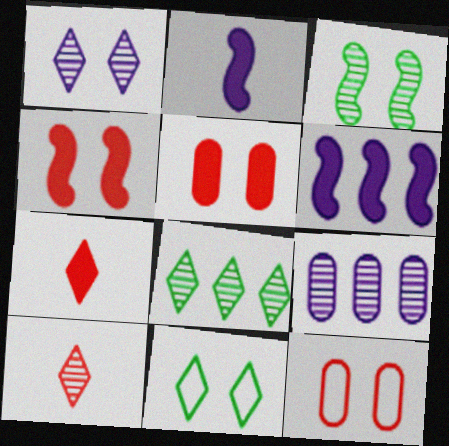[[1, 8, 10], 
[2, 8, 12], 
[3, 9, 10]]